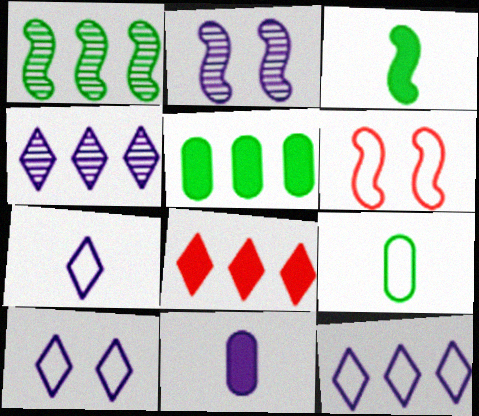[[2, 8, 9], 
[2, 11, 12], 
[6, 9, 12], 
[7, 10, 12]]